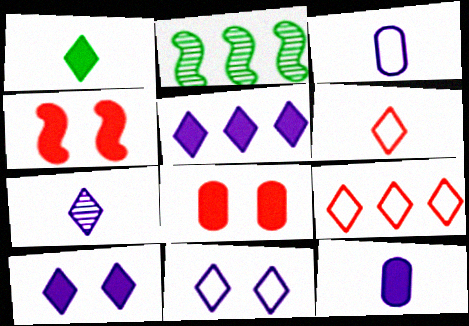[[1, 6, 7], 
[5, 7, 11]]